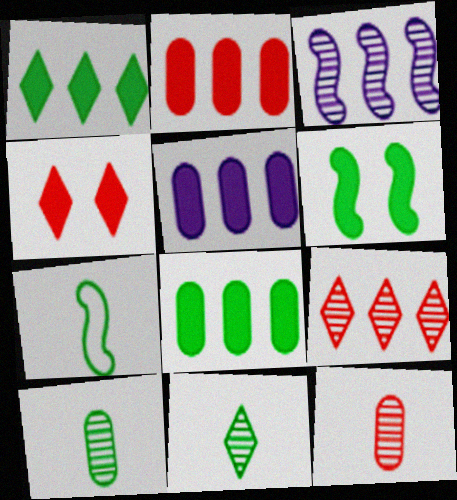[[2, 5, 8]]